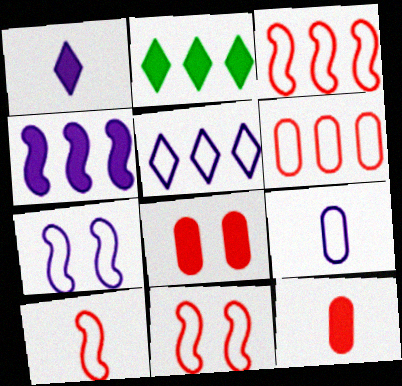[[3, 10, 11], 
[5, 7, 9]]